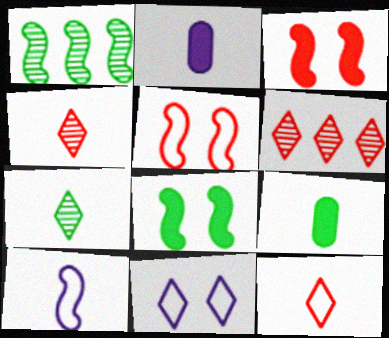[[1, 3, 10], 
[4, 9, 10]]